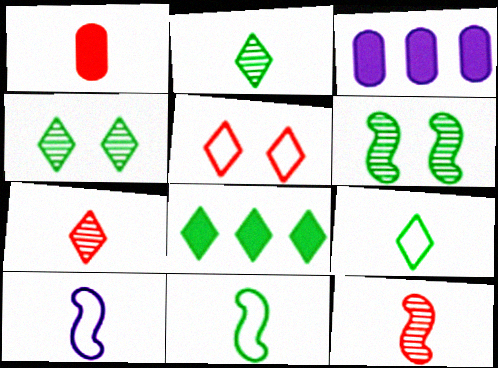[[1, 2, 10], 
[4, 8, 9]]